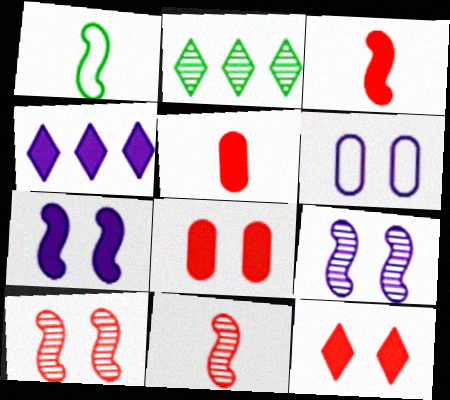[[2, 3, 6]]